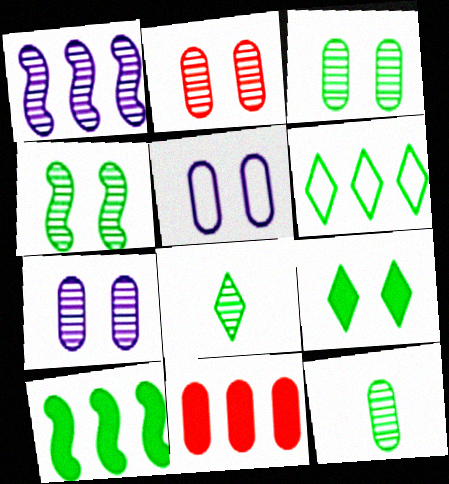[[1, 2, 8], 
[1, 6, 11], 
[2, 3, 7], 
[5, 11, 12], 
[6, 8, 9]]